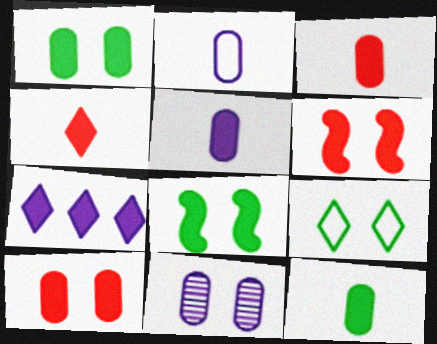[[3, 5, 12], 
[3, 7, 8], 
[6, 7, 12], 
[6, 9, 11]]